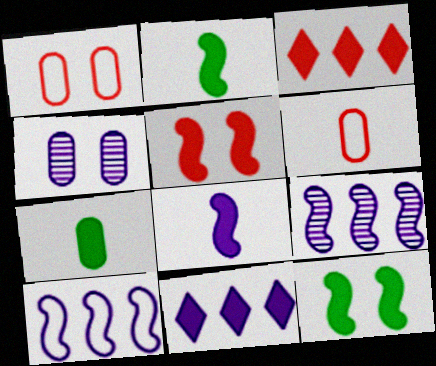[[5, 7, 11]]